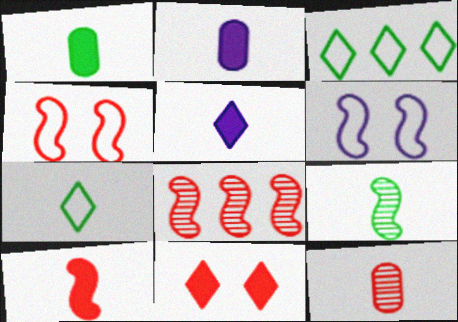[[1, 5, 10], 
[1, 7, 9], 
[4, 8, 10]]